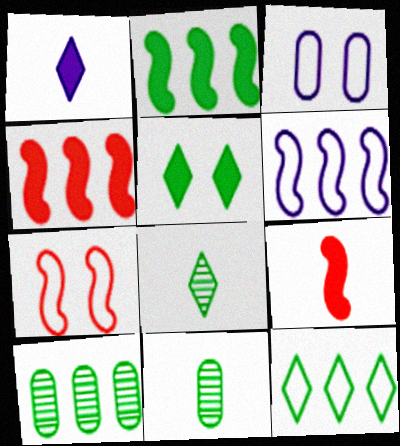[[1, 7, 10], 
[2, 10, 12], 
[3, 4, 8], 
[5, 8, 12]]